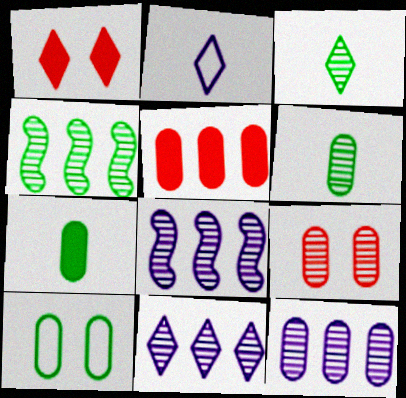[[3, 8, 9], 
[6, 9, 12], 
[8, 11, 12]]